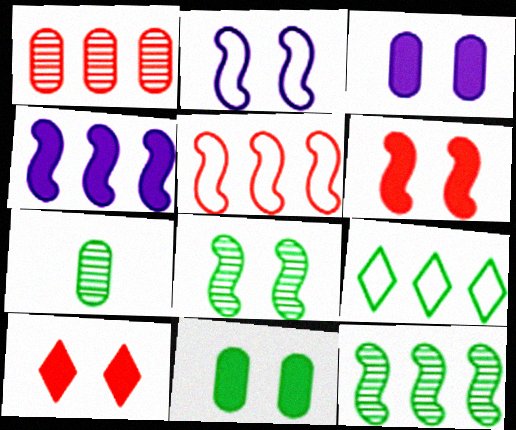[[1, 4, 9], 
[2, 6, 8], 
[4, 5, 12]]